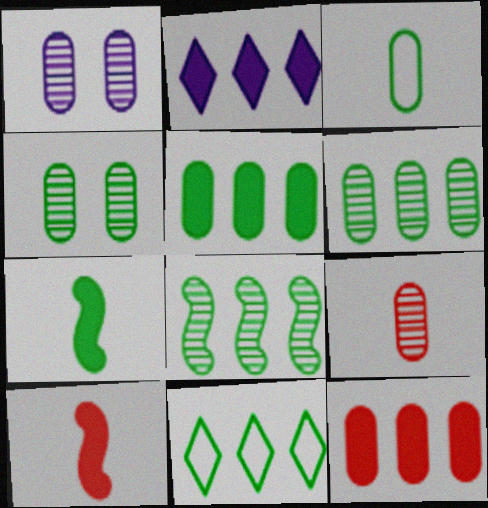[[1, 3, 12], 
[1, 6, 9], 
[1, 10, 11], 
[3, 4, 5], 
[4, 7, 11], 
[5, 8, 11]]